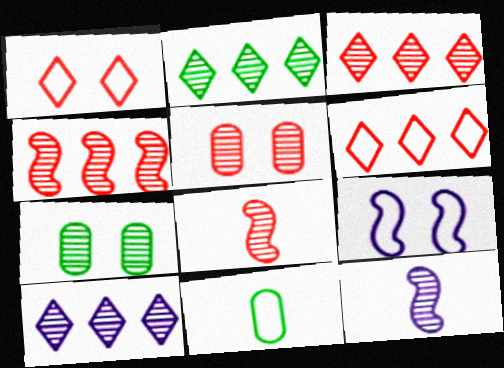[[2, 3, 10], 
[2, 5, 12], 
[3, 5, 8], 
[3, 7, 12], 
[6, 9, 11], 
[7, 8, 10]]